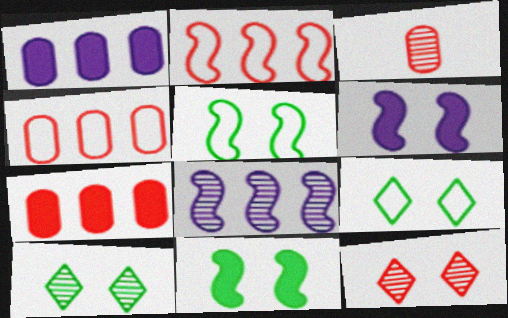[[3, 8, 10]]